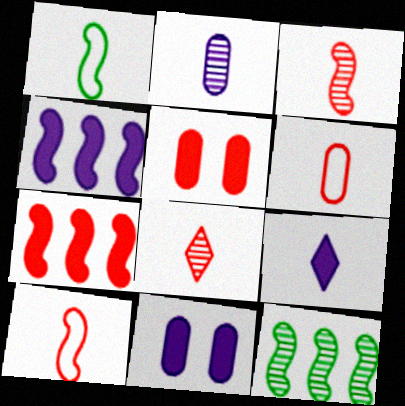[[4, 9, 11]]